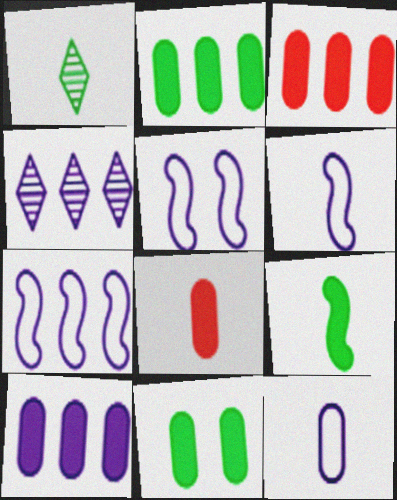[[1, 3, 5], 
[1, 6, 8], 
[2, 3, 10], 
[4, 7, 10], 
[5, 6, 7], 
[8, 10, 11]]